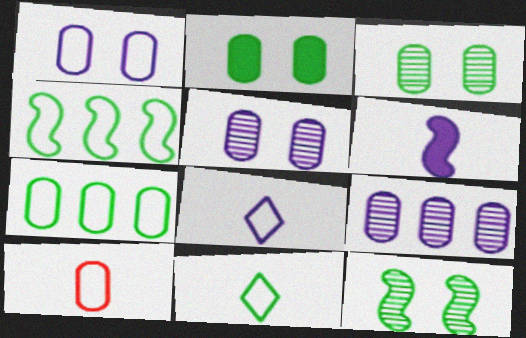[[1, 7, 10], 
[2, 9, 10]]